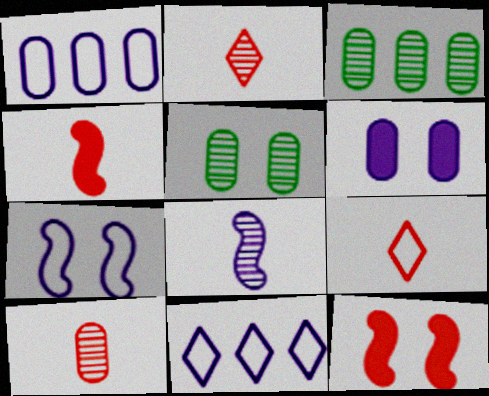[[4, 5, 11], 
[4, 9, 10], 
[6, 8, 11]]